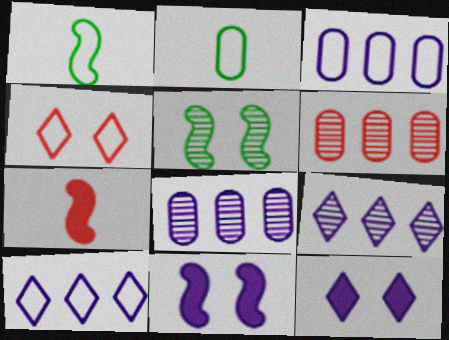[[1, 3, 4], 
[1, 6, 12], 
[4, 6, 7]]